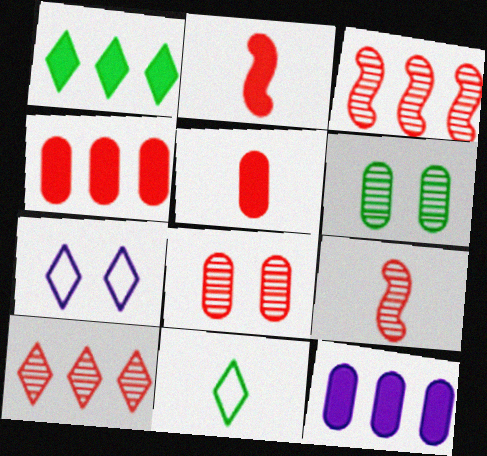[[8, 9, 10]]